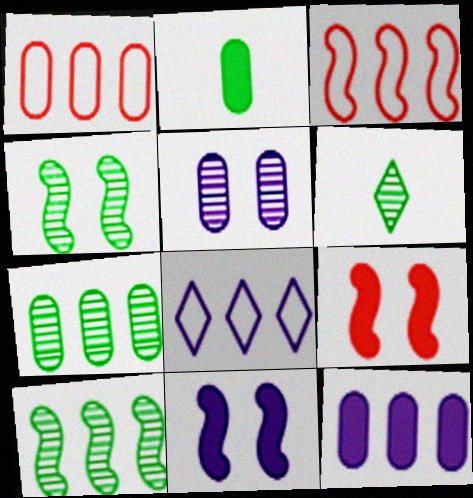[[1, 2, 5], 
[1, 6, 11], 
[1, 7, 12], 
[4, 6, 7]]